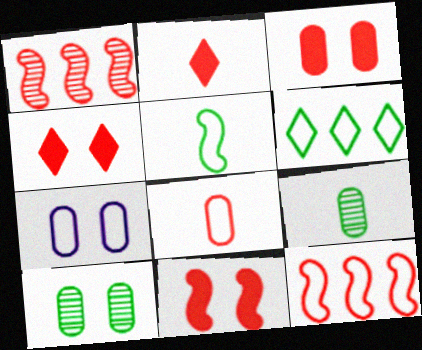[[1, 4, 8], 
[3, 4, 11], 
[3, 7, 10]]